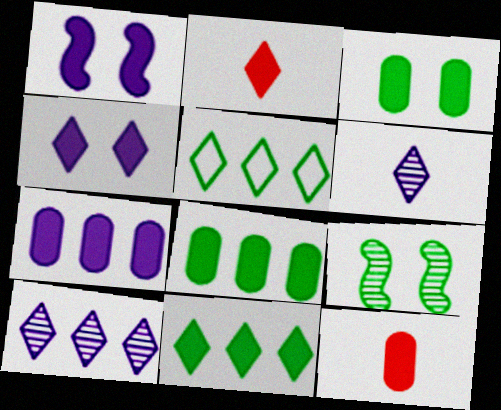[[1, 2, 8], 
[1, 11, 12], 
[2, 4, 11], 
[3, 7, 12]]